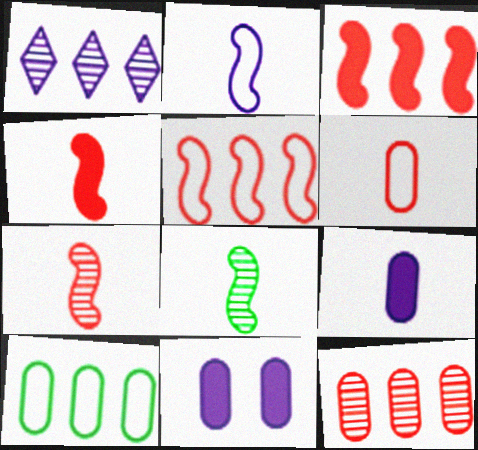[[1, 2, 11], 
[1, 3, 10], 
[2, 4, 8]]